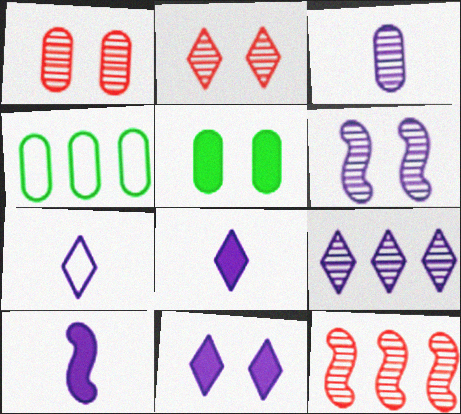[[2, 4, 10], 
[3, 6, 9], 
[3, 7, 10], 
[5, 7, 12], 
[7, 9, 11]]